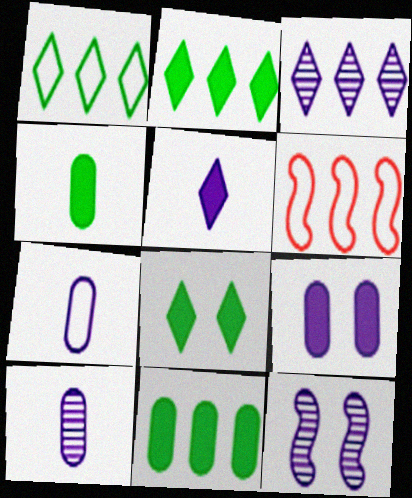[[3, 6, 11], 
[3, 10, 12], 
[6, 8, 10]]